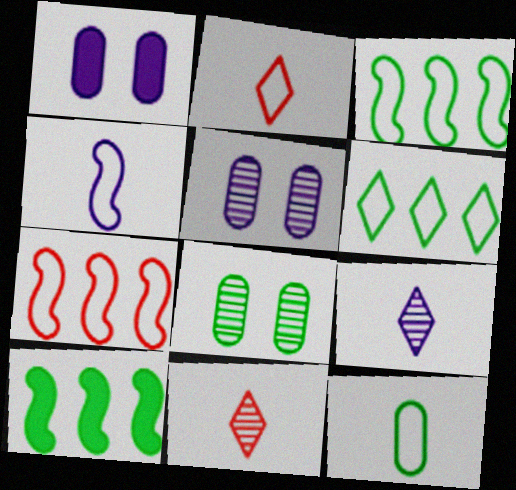[[1, 3, 11], 
[2, 4, 12], 
[2, 5, 10]]